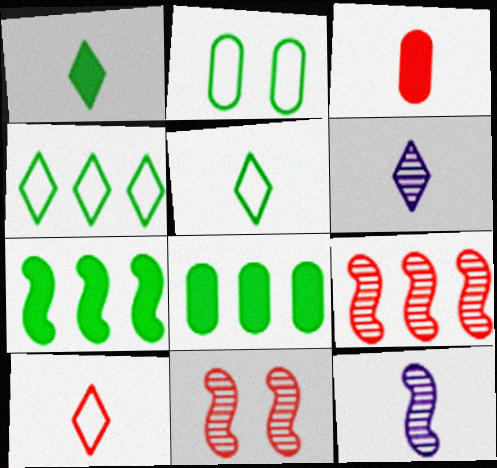[[1, 6, 10], 
[3, 5, 12]]